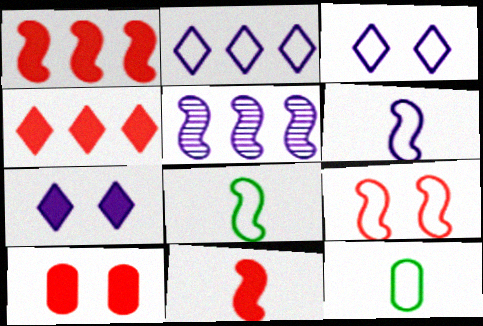[[2, 9, 12], 
[4, 10, 11]]